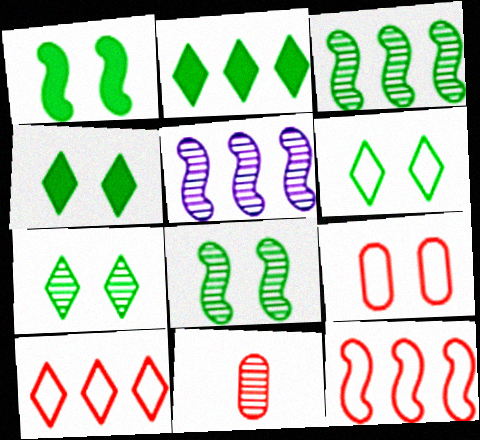[[4, 6, 7], 
[5, 7, 11]]